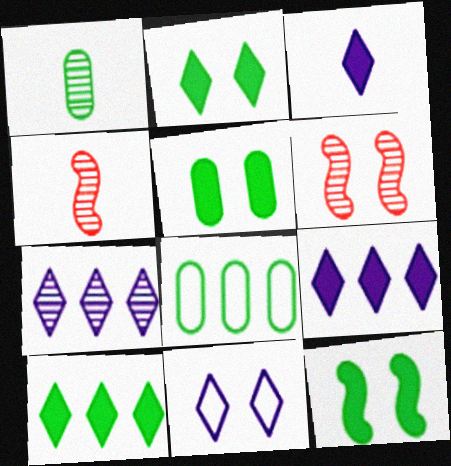[[1, 5, 8], 
[1, 6, 7], 
[2, 5, 12], 
[3, 6, 8], 
[3, 7, 11], 
[5, 6, 11]]